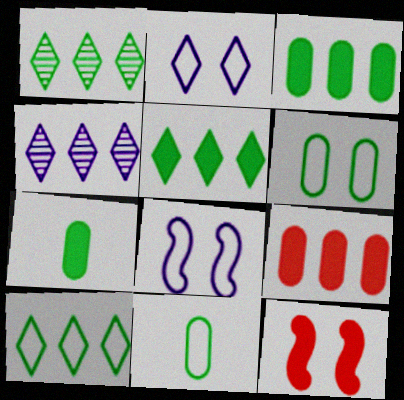[[1, 5, 10], 
[4, 11, 12]]